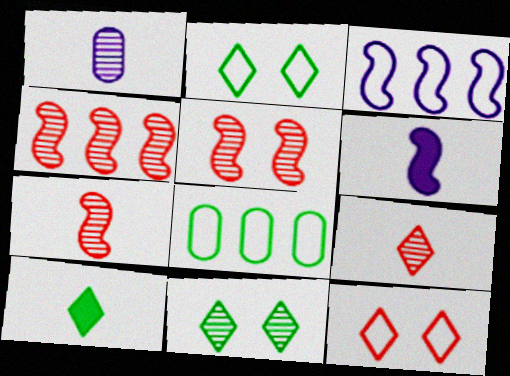[[1, 4, 11], 
[4, 5, 7]]